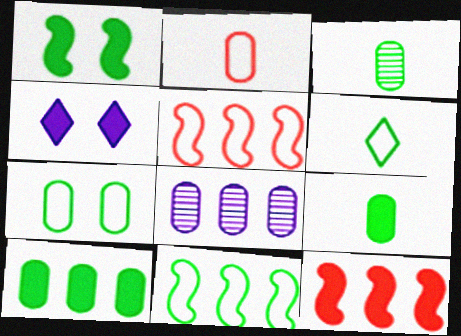[[3, 4, 5], 
[3, 7, 10], 
[4, 9, 12], 
[6, 7, 11]]